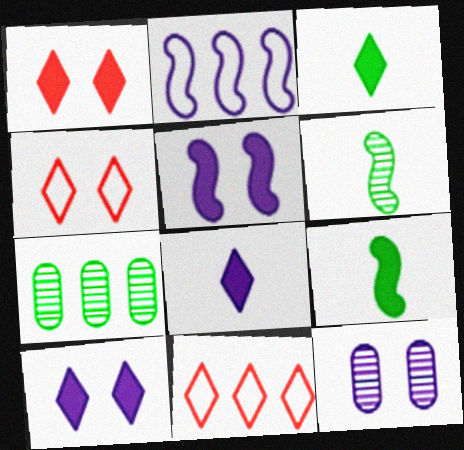[[2, 8, 12], 
[9, 11, 12]]